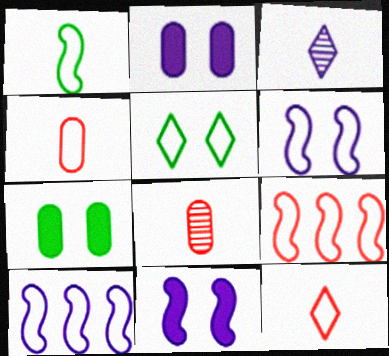[[1, 6, 9], 
[2, 3, 10], 
[3, 7, 9], 
[4, 5, 10]]